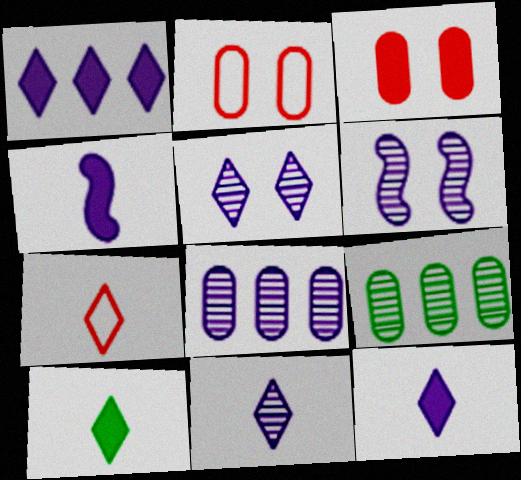[[6, 8, 11], 
[7, 10, 11]]